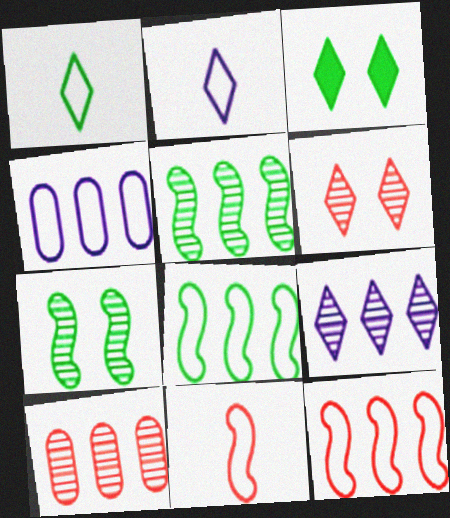[[5, 9, 10]]